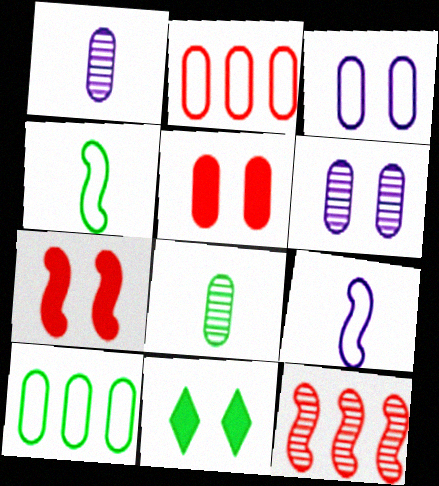[[1, 5, 10]]